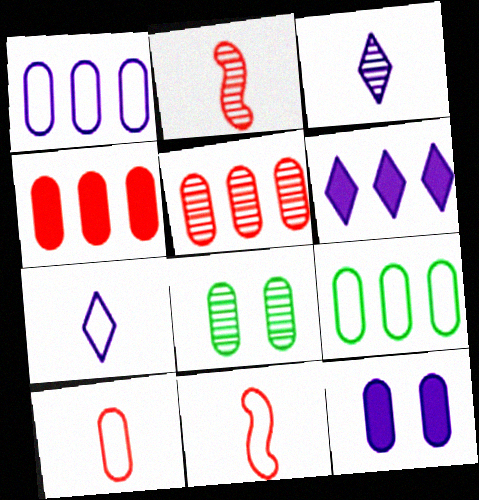[[6, 8, 11]]